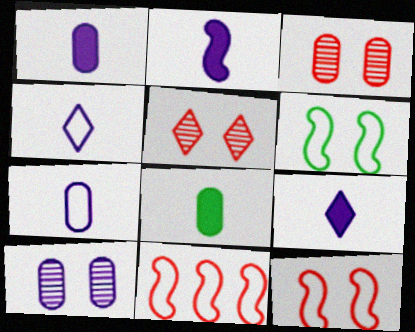[[1, 2, 9]]